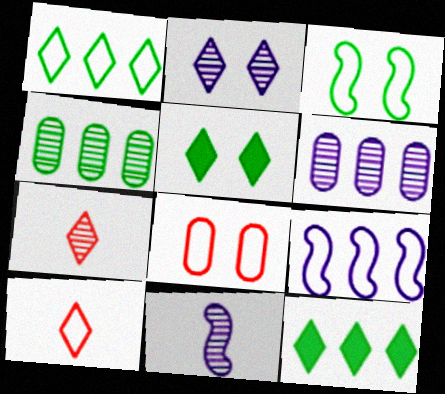[[2, 6, 11], 
[2, 10, 12], 
[8, 11, 12]]